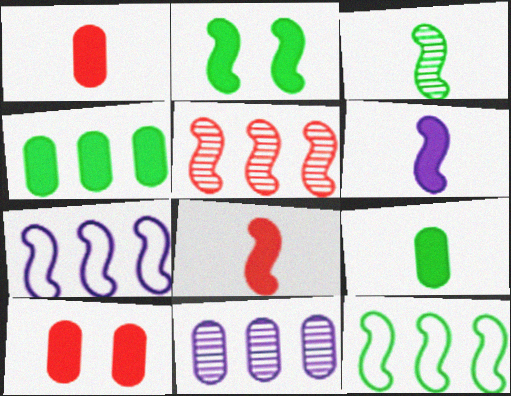[[2, 3, 12]]